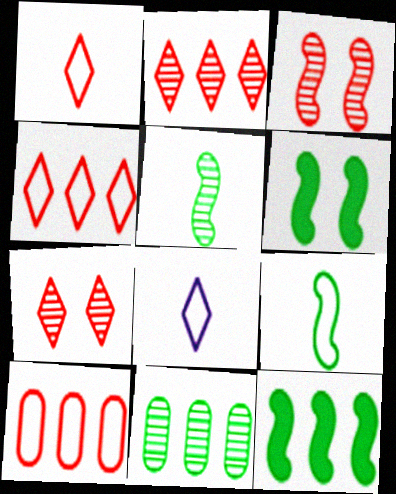[]